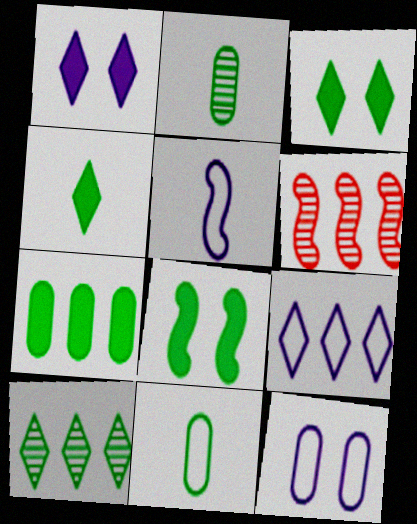[[1, 6, 11], 
[4, 6, 12], 
[4, 7, 8], 
[5, 6, 8], 
[5, 9, 12], 
[6, 7, 9], 
[8, 10, 11]]